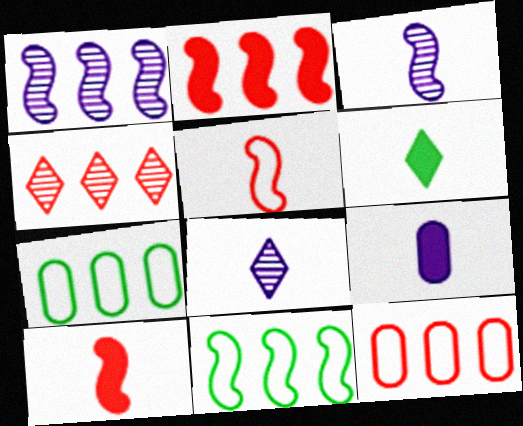[[1, 2, 11], 
[2, 4, 12], 
[6, 9, 10]]